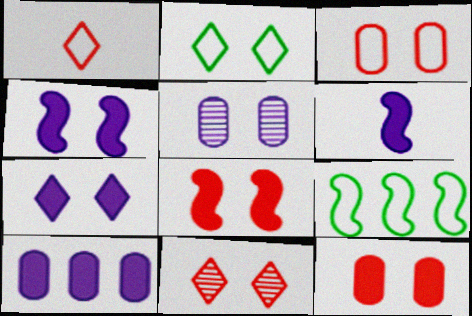[[2, 5, 8], 
[2, 7, 11], 
[3, 8, 11], 
[6, 7, 10]]